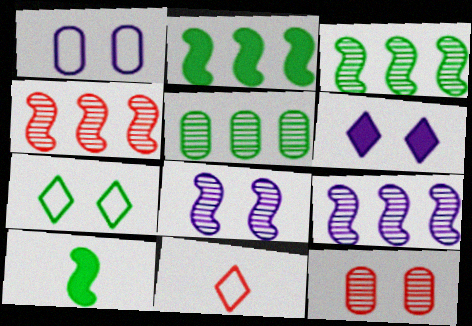[[1, 6, 8], 
[3, 4, 9], 
[5, 7, 10]]